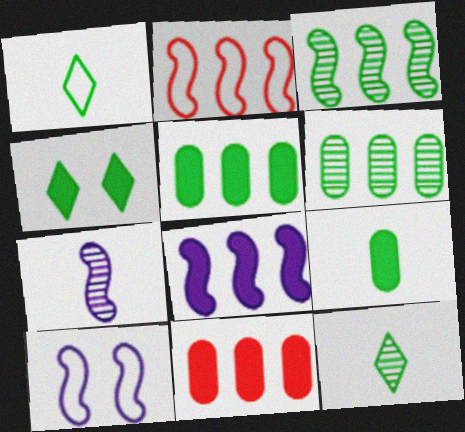[[2, 3, 8], 
[7, 8, 10], 
[10, 11, 12]]